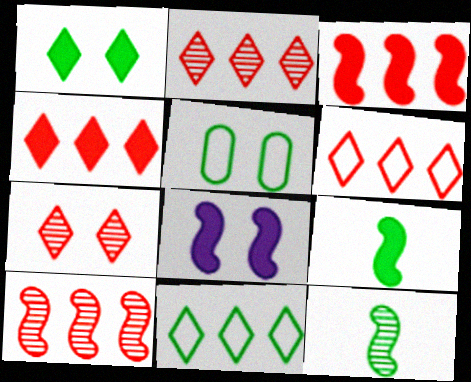[[2, 4, 6], 
[3, 8, 9], 
[5, 7, 8]]